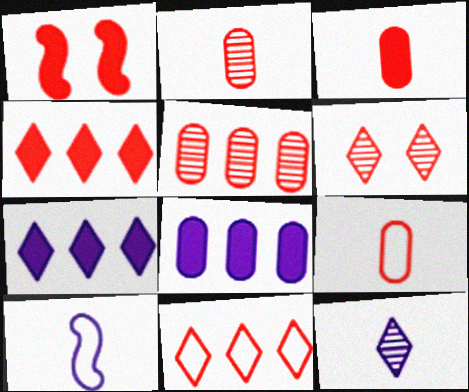[[1, 2, 11], 
[1, 3, 4], 
[2, 3, 9]]